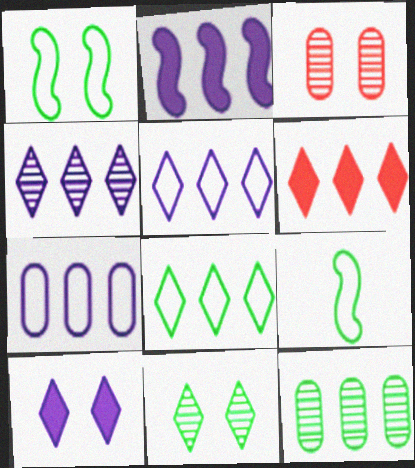[[1, 3, 10], 
[2, 4, 7], 
[4, 6, 8]]